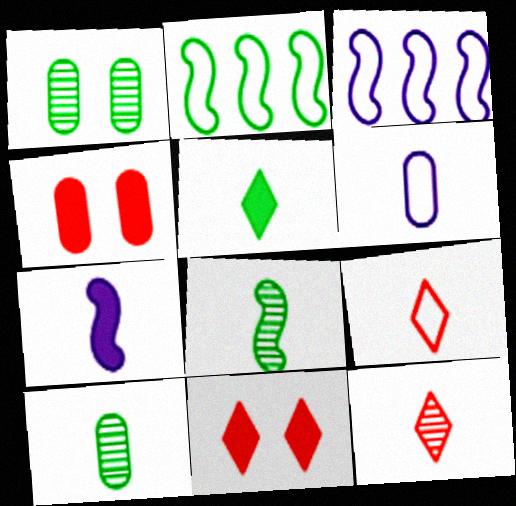[[1, 2, 5], 
[3, 10, 11], 
[7, 9, 10]]